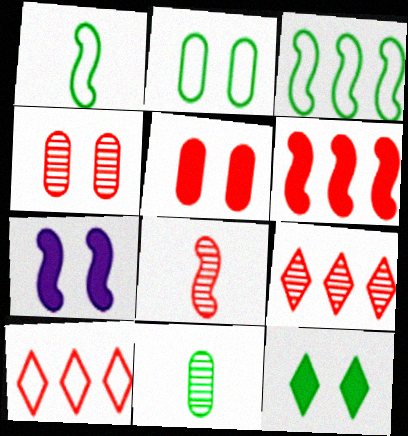[[3, 7, 8], 
[3, 11, 12], 
[4, 8, 9], 
[5, 7, 12], 
[5, 8, 10], 
[7, 10, 11]]